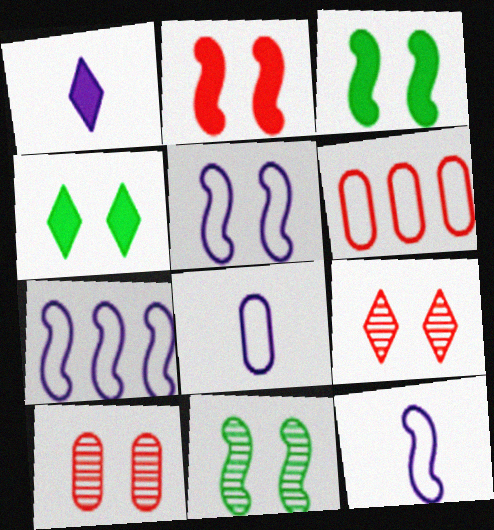[[1, 6, 11], 
[2, 5, 11], 
[4, 5, 10], 
[5, 7, 12]]